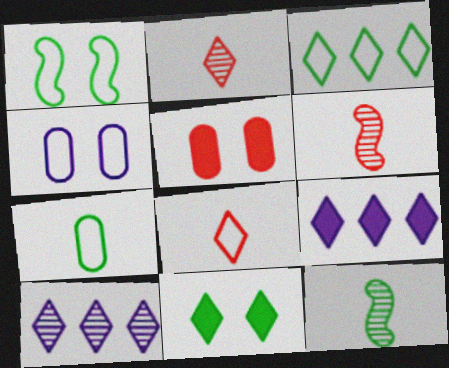[[1, 3, 7], 
[8, 10, 11]]